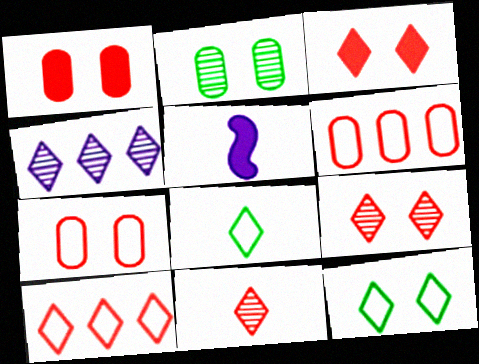[[2, 5, 10], 
[3, 4, 8], 
[3, 10, 11]]